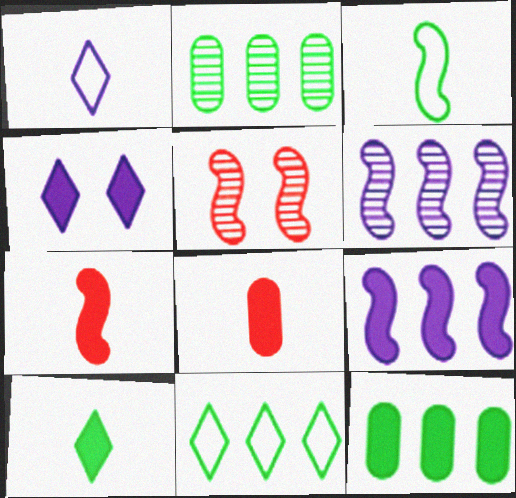[[1, 5, 12], 
[3, 5, 9], 
[4, 7, 12]]